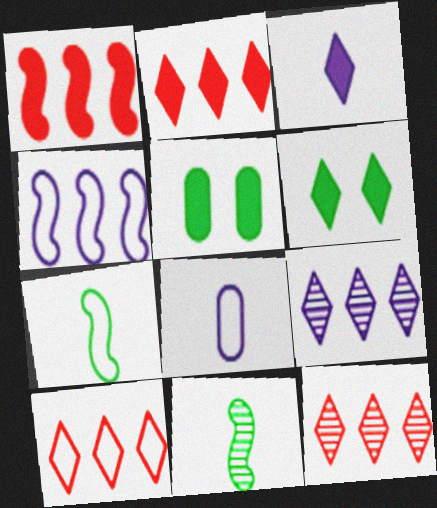[[1, 3, 5], 
[2, 3, 6], 
[2, 10, 12]]